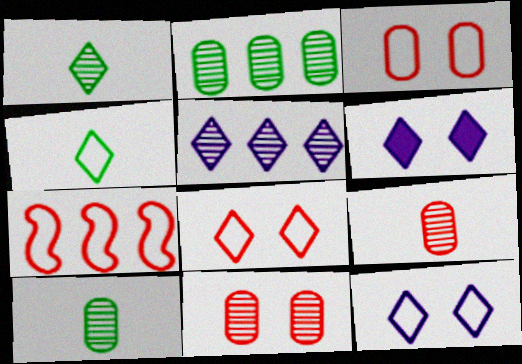[[6, 7, 10]]